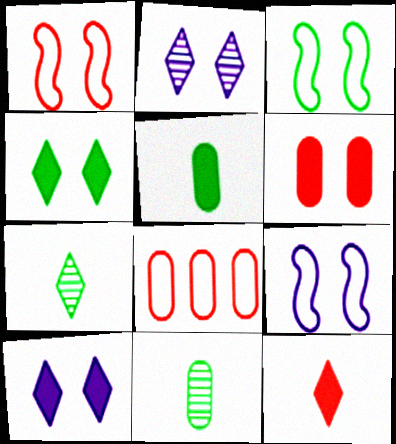[[1, 3, 9], 
[2, 3, 6]]